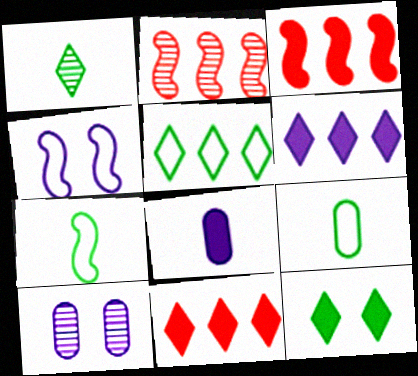[[1, 2, 10], 
[1, 5, 12], 
[3, 8, 12], 
[7, 10, 11]]